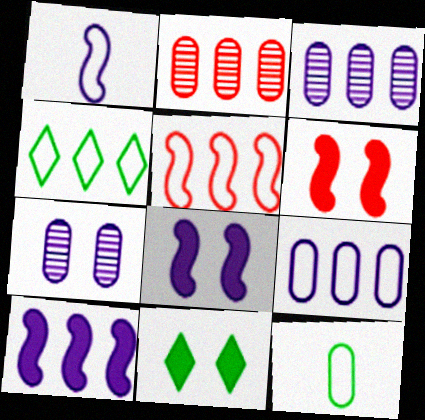[[1, 2, 11], 
[2, 4, 10], 
[4, 5, 9]]